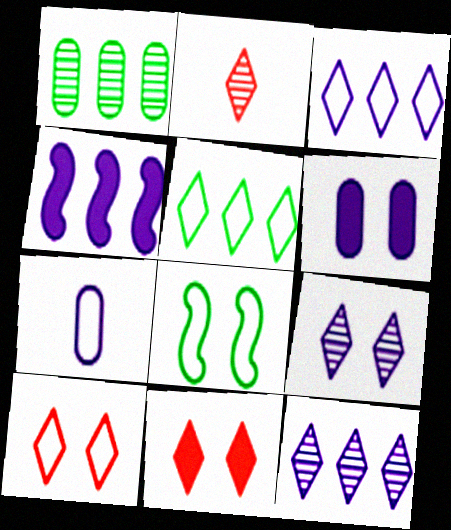[[4, 7, 9]]